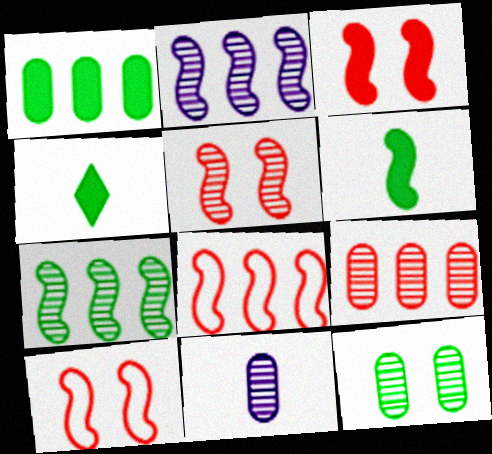[[2, 6, 10], 
[3, 5, 10], 
[9, 11, 12]]